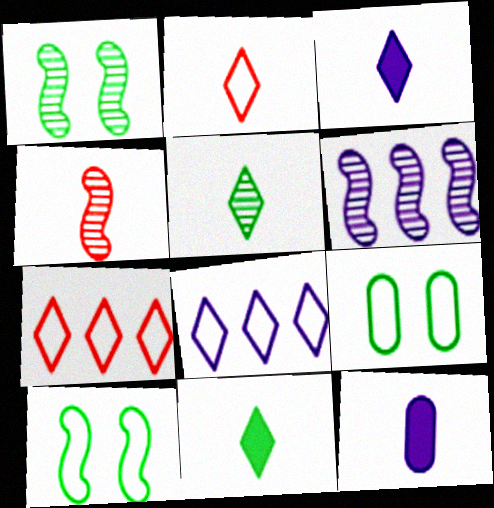[[1, 4, 6], 
[1, 7, 12], 
[2, 3, 5]]